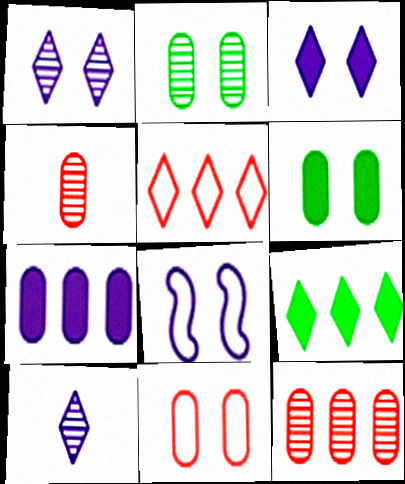[[4, 8, 9], 
[7, 8, 10]]